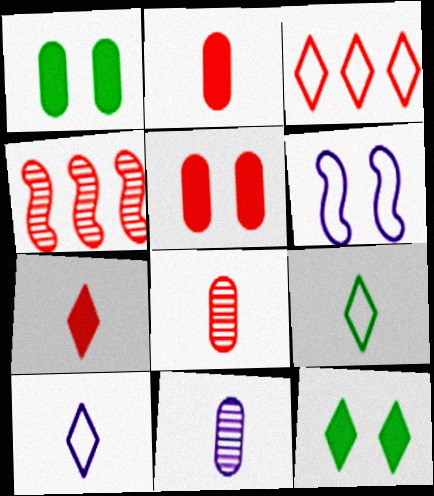[[1, 4, 10]]